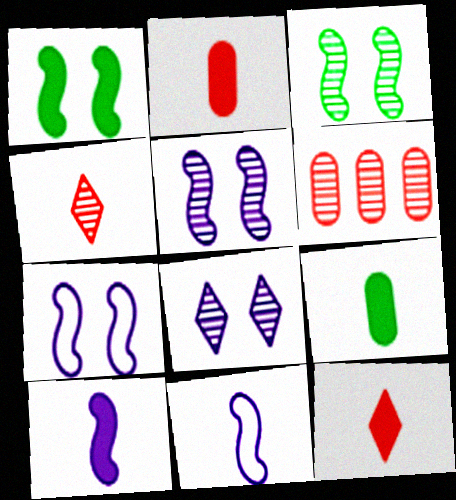[[4, 9, 11], 
[9, 10, 12]]